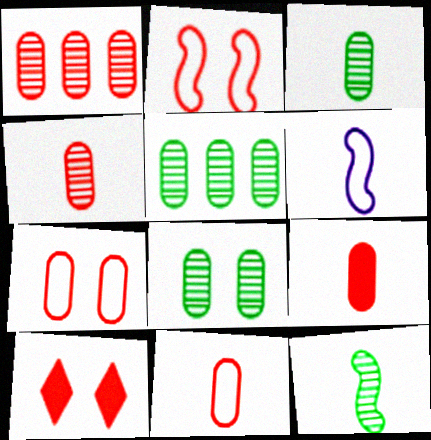[[1, 7, 9], 
[3, 5, 8], 
[4, 9, 11], 
[5, 6, 10]]